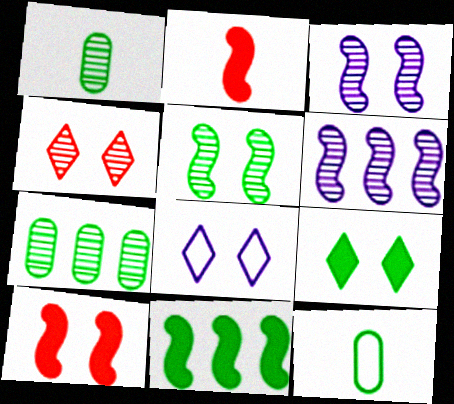[[1, 4, 6], 
[2, 7, 8], 
[4, 8, 9]]